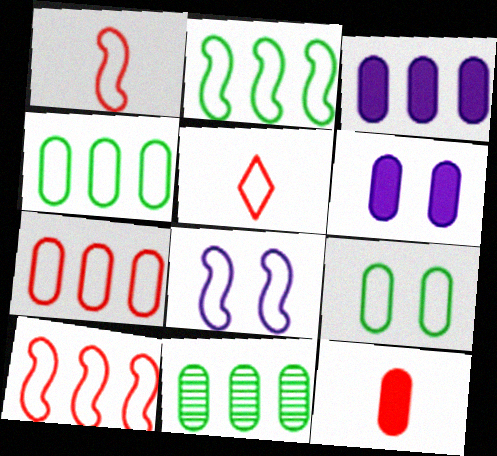[[1, 2, 8], 
[3, 7, 11], 
[4, 5, 8]]